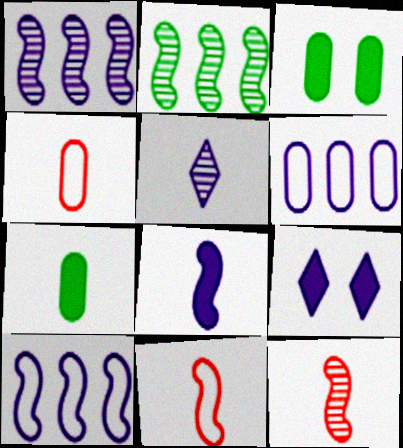[[2, 4, 9], 
[5, 7, 11]]